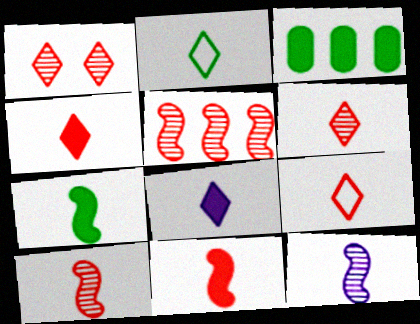[[2, 6, 8], 
[4, 6, 9]]